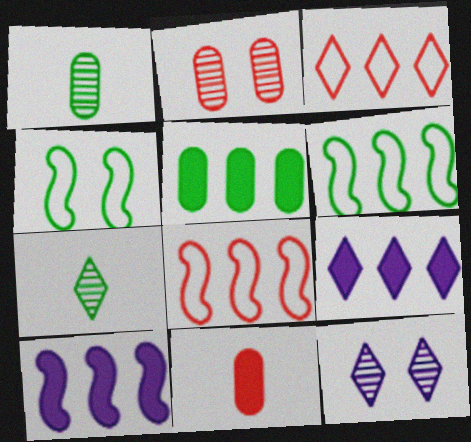[[4, 5, 7], 
[6, 11, 12]]